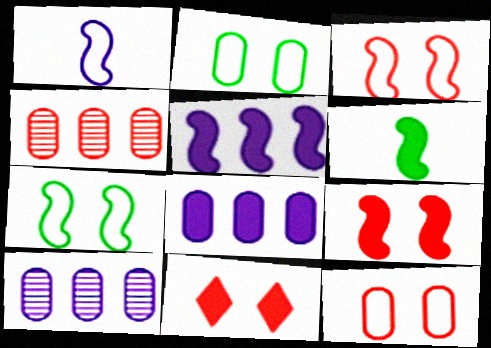[[5, 6, 9], 
[6, 8, 11]]